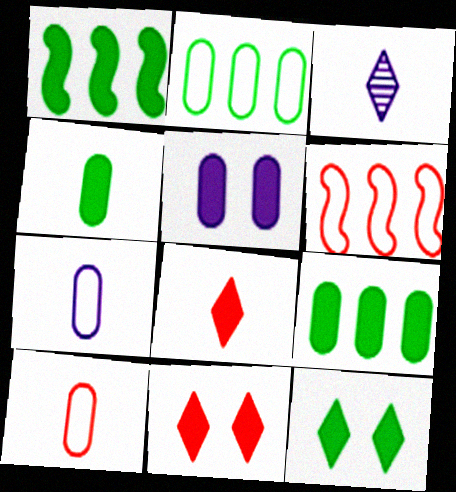[[1, 4, 12], 
[1, 5, 8]]